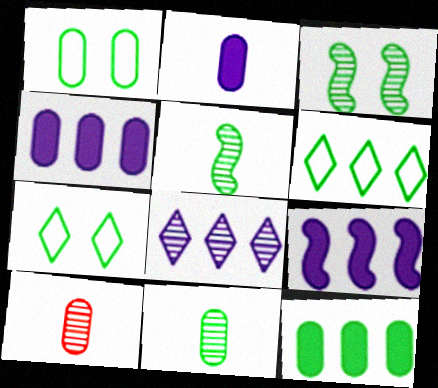[[1, 4, 10], 
[1, 11, 12], 
[3, 8, 10], 
[5, 7, 12], 
[7, 9, 10]]